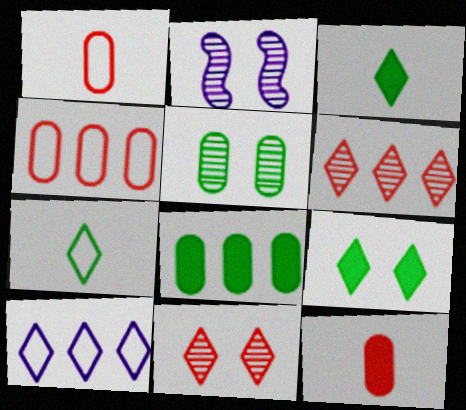[[2, 3, 4], 
[2, 5, 11], 
[3, 10, 11]]